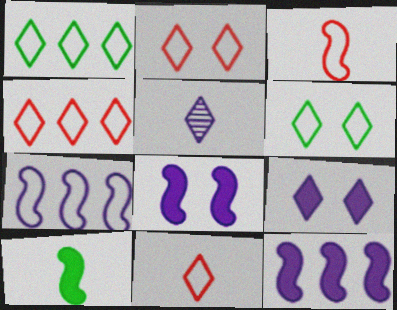[[2, 4, 11]]